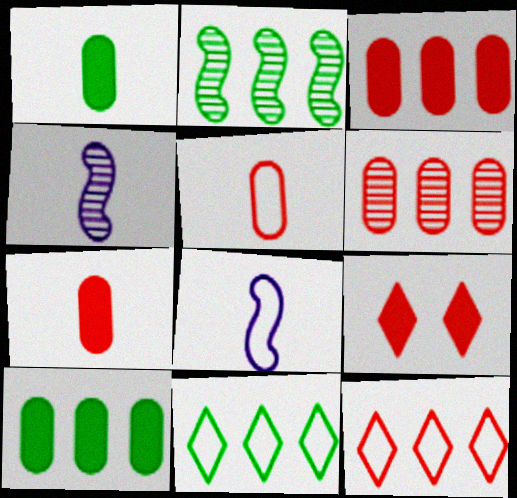[[2, 10, 11]]